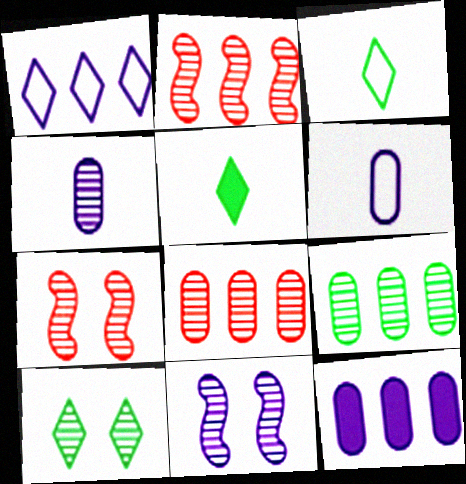[[2, 4, 10], 
[3, 7, 12]]